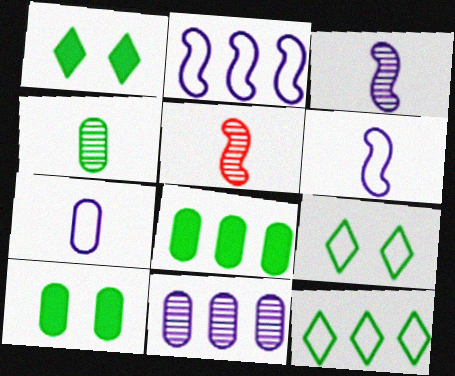[]